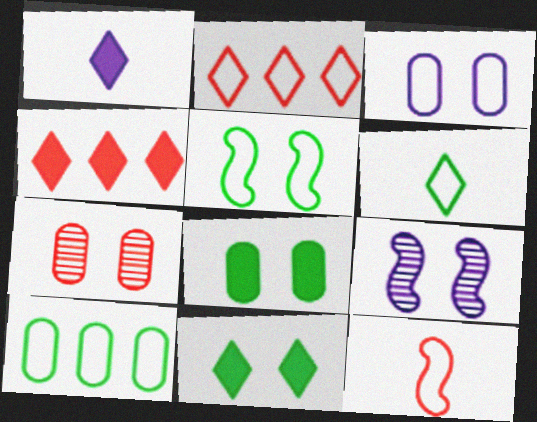[[1, 4, 11], 
[3, 7, 8], 
[4, 7, 12], 
[5, 6, 10]]